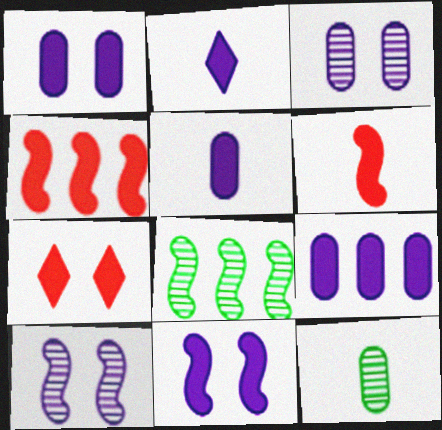[[1, 5, 9], 
[2, 9, 11]]